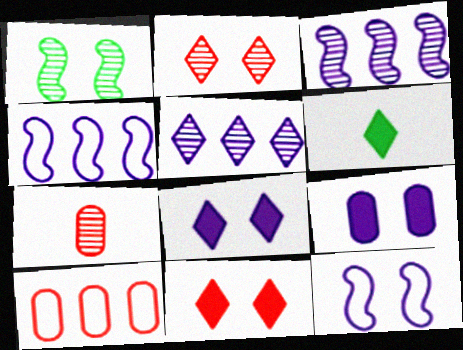[[1, 5, 7]]